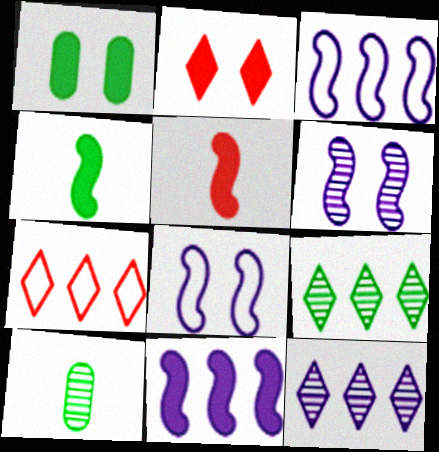[[2, 3, 10]]